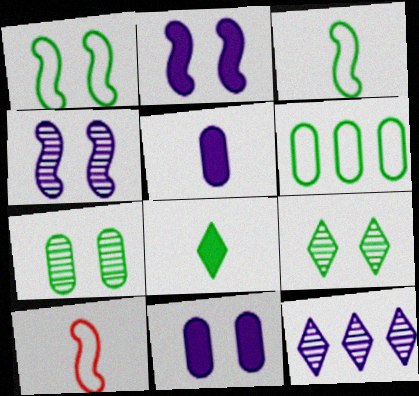[]